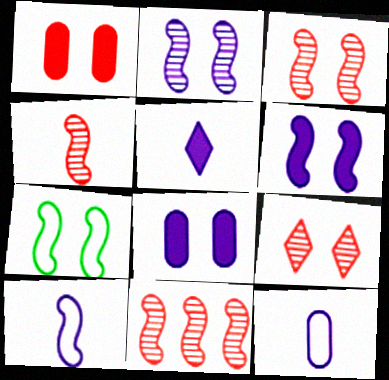[[3, 4, 11], 
[3, 6, 7], 
[7, 8, 9]]